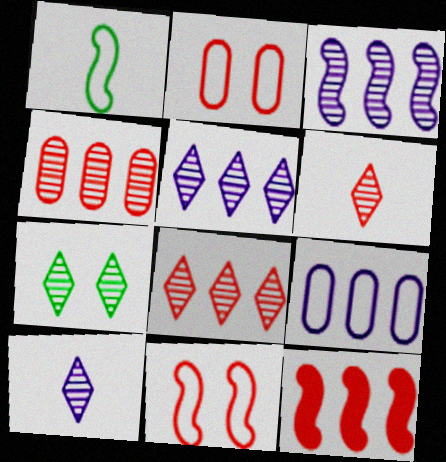[[2, 6, 12], 
[5, 6, 7], 
[7, 8, 10]]